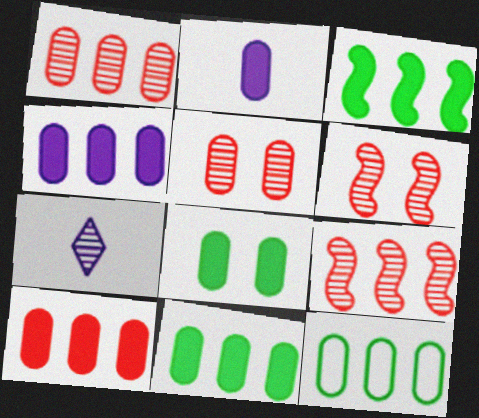[[1, 4, 12], 
[2, 5, 12], 
[2, 8, 10], 
[4, 10, 11]]